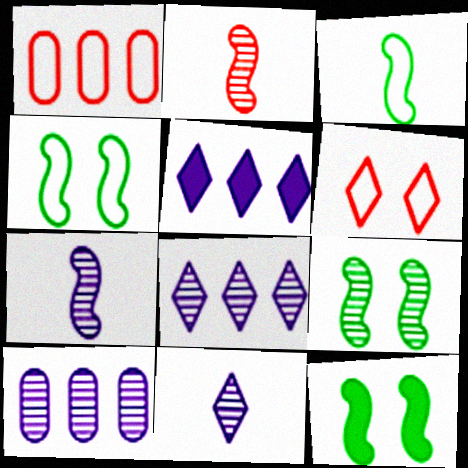[[1, 11, 12], 
[4, 9, 12]]